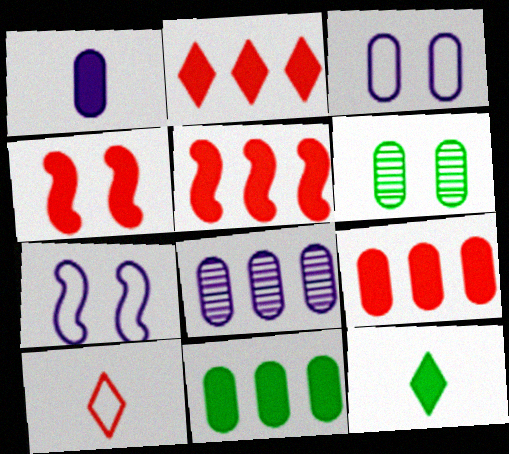[[1, 3, 8], 
[2, 5, 9]]